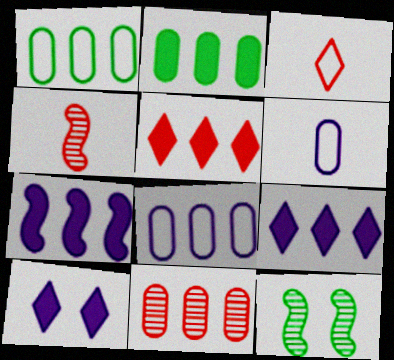[[1, 4, 10], 
[2, 5, 7], 
[2, 8, 11], 
[5, 6, 12]]